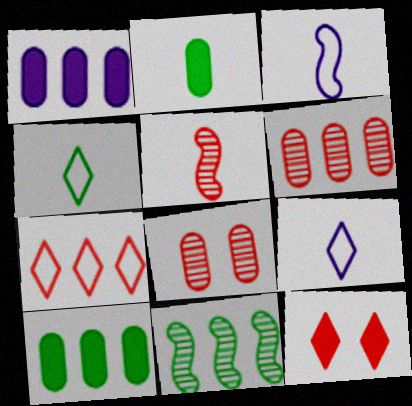[[1, 7, 11], 
[2, 5, 9]]